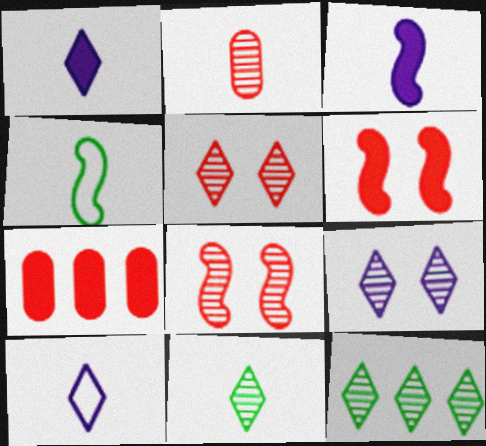[[1, 2, 4], 
[4, 7, 9]]